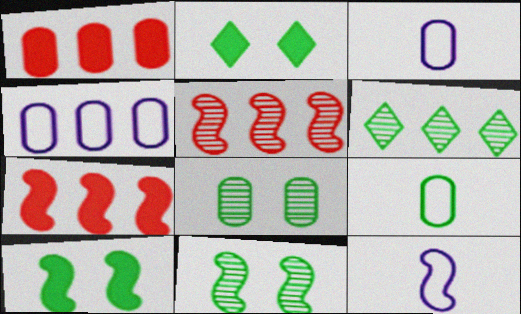[[1, 3, 8], 
[2, 3, 5], 
[4, 6, 7], 
[5, 10, 12], 
[6, 9, 10], 
[7, 11, 12]]